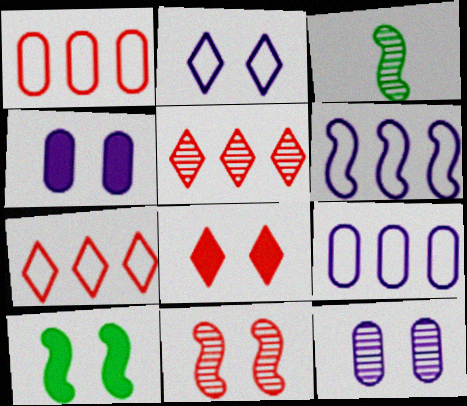[[3, 4, 7], 
[3, 5, 12], 
[3, 8, 9], 
[4, 8, 10]]